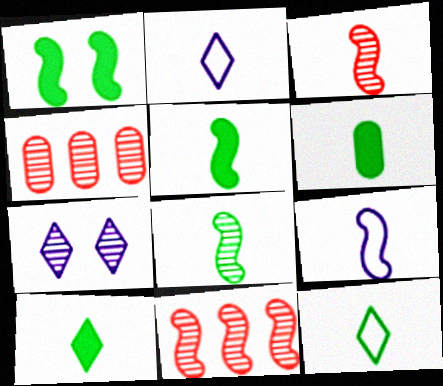[[1, 2, 4], 
[1, 9, 11], 
[2, 3, 6], 
[3, 5, 9], 
[4, 7, 8], 
[5, 6, 10], 
[6, 8, 12]]